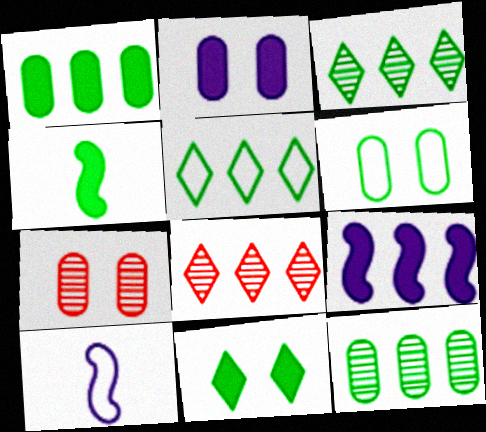[[1, 4, 11], 
[2, 6, 7], 
[3, 4, 6]]